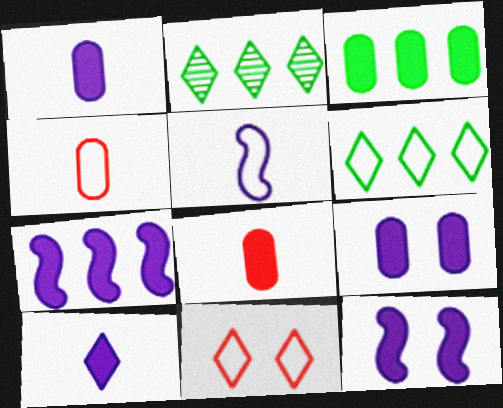[[2, 4, 12], 
[2, 10, 11], 
[3, 8, 9], 
[7, 9, 10]]